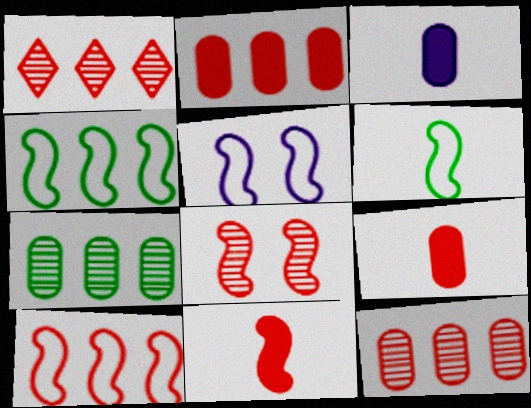[[1, 2, 10], 
[5, 6, 10], 
[8, 10, 11]]